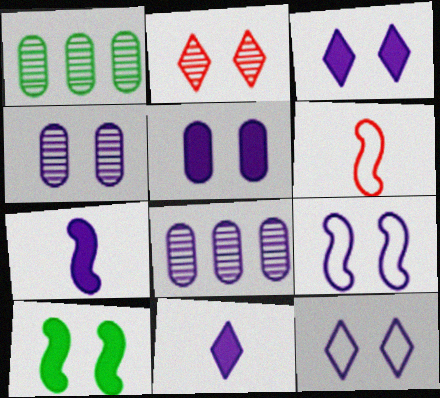[[1, 3, 6], 
[3, 4, 9], 
[7, 8, 12], 
[8, 9, 11]]